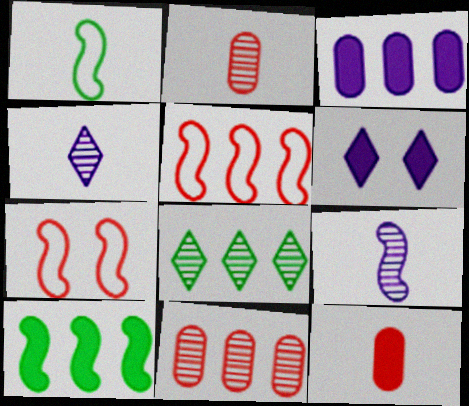[[1, 4, 12], 
[1, 6, 11], 
[3, 5, 8], 
[6, 10, 12], 
[7, 9, 10]]